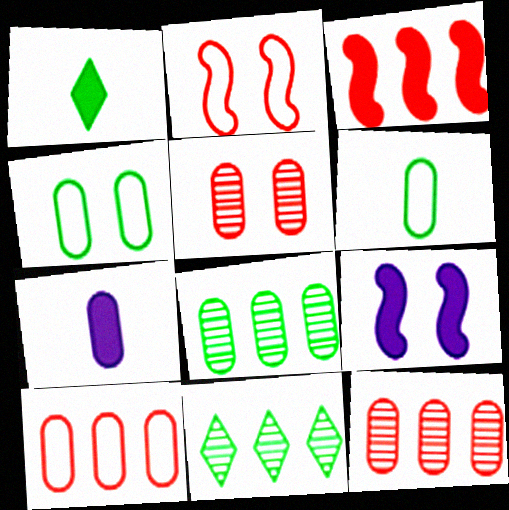[[2, 7, 11], 
[4, 7, 12]]